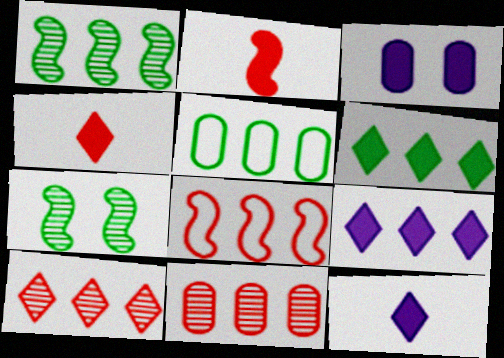[[1, 5, 6], 
[2, 3, 6]]